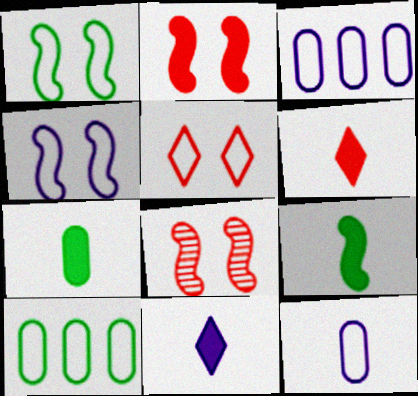[[8, 10, 11]]